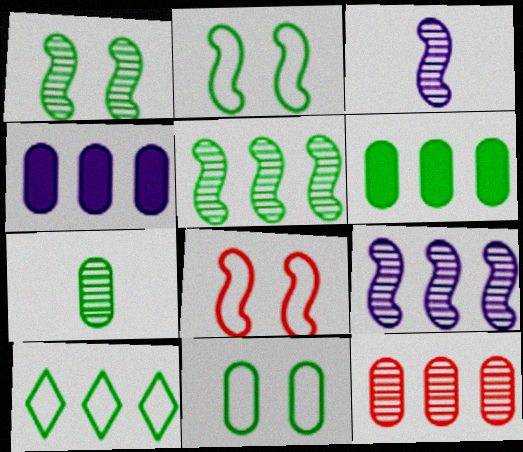[[5, 6, 10], 
[6, 7, 11]]